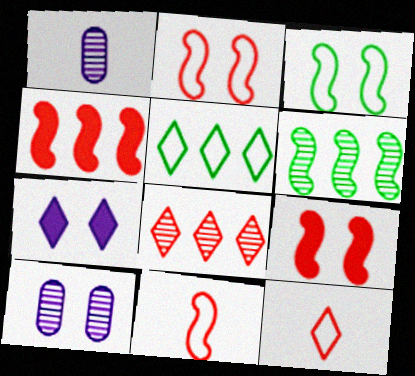[[1, 5, 9]]